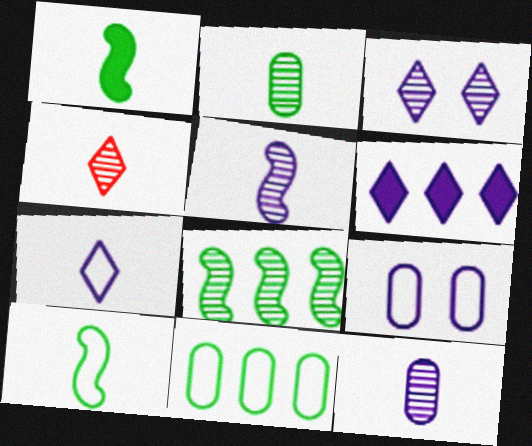[[2, 4, 5], 
[3, 6, 7], 
[5, 6, 9]]